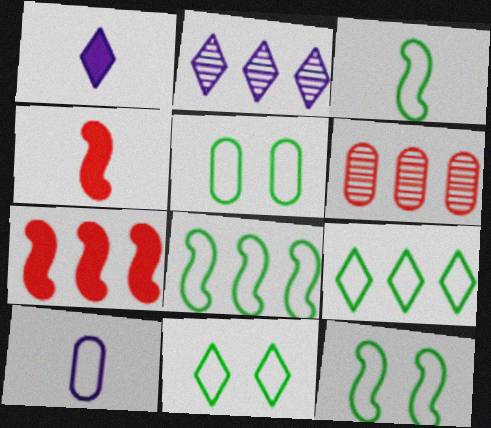[[1, 6, 12], 
[2, 4, 5], 
[3, 5, 9], 
[3, 8, 12], 
[5, 11, 12]]